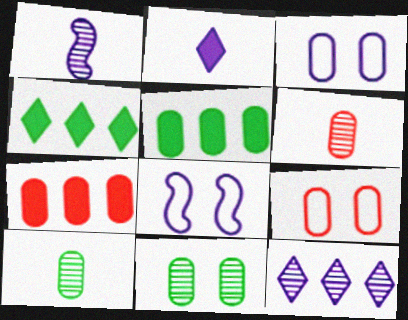[[1, 4, 9], 
[3, 5, 6], 
[3, 7, 10], 
[4, 6, 8], 
[6, 7, 9]]